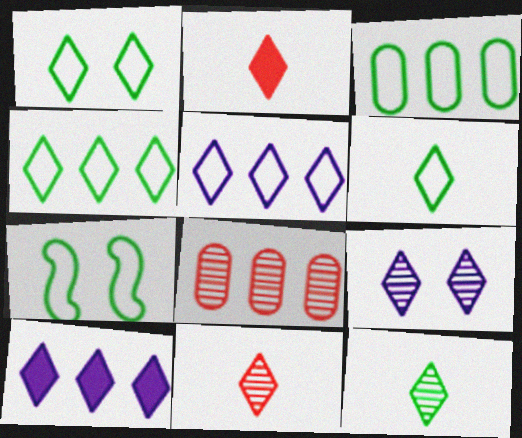[[1, 4, 6], 
[1, 10, 11], 
[2, 4, 9], 
[3, 6, 7]]